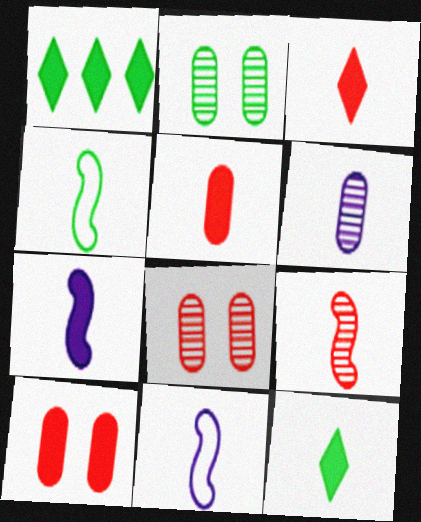[[1, 2, 4], 
[1, 7, 10], 
[1, 8, 11], 
[3, 4, 6], 
[4, 7, 9], 
[5, 7, 12]]